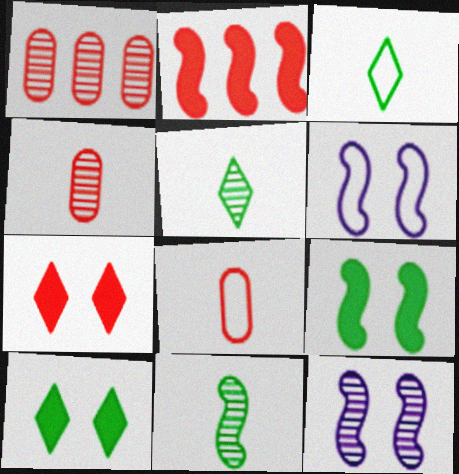[[1, 5, 12], 
[2, 6, 11]]